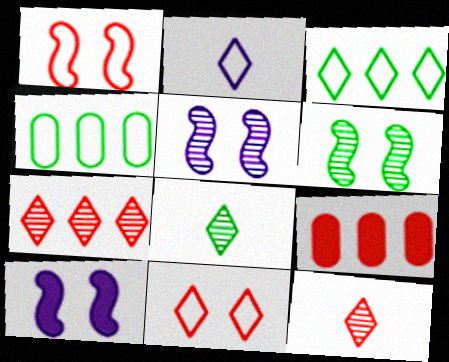[[1, 2, 4], 
[1, 6, 10], 
[1, 9, 12], 
[2, 3, 11], 
[2, 6, 9], 
[4, 10, 12]]